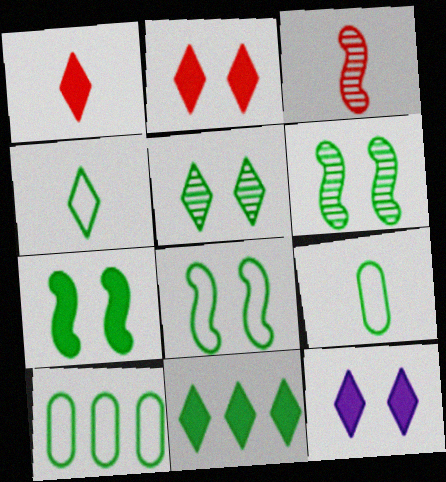[[1, 11, 12], 
[3, 10, 12], 
[4, 5, 11], 
[4, 8, 10], 
[6, 7, 8], 
[6, 9, 11]]